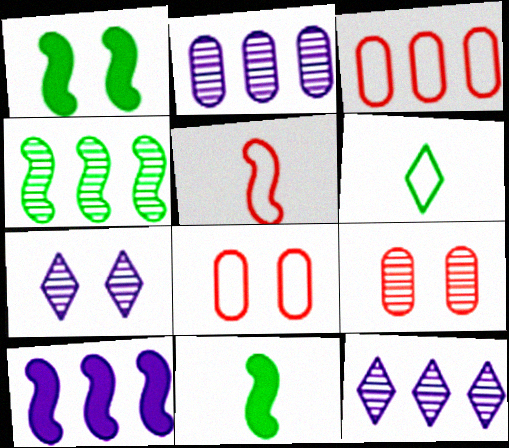[[1, 7, 8], 
[3, 7, 11], 
[6, 9, 10], 
[8, 11, 12]]